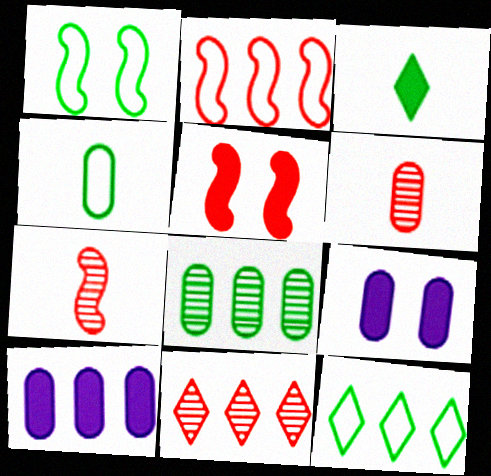[[1, 3, 8], 
[1, 4, 12], 
[2, 5, 7], 
[3, 5, 10], 
[7, 9, 12]]